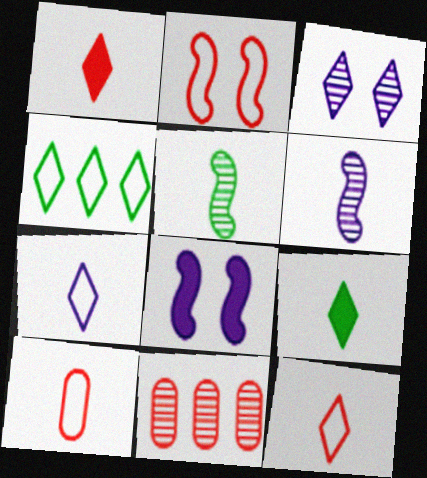[[1, 2, 11], 
[1, 3, 4], 
[3, 5, 11], 
[6, 9, 10]]